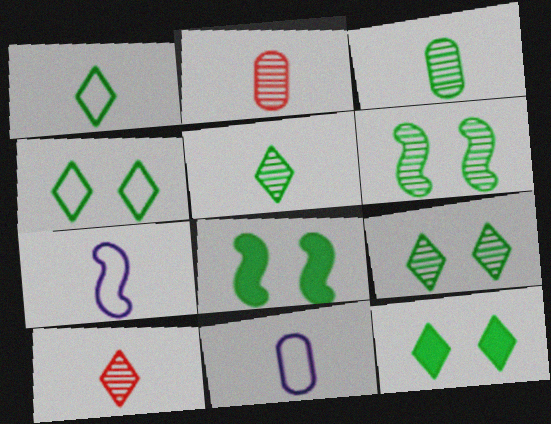[[4, 9, 12]]